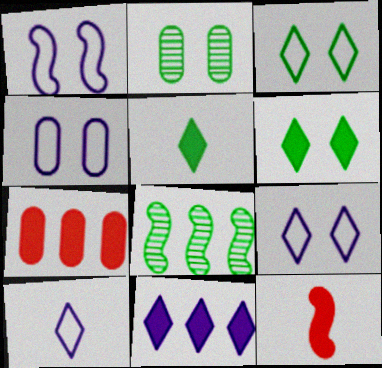[[1, 4, 9], 
[1, 8, 12]]